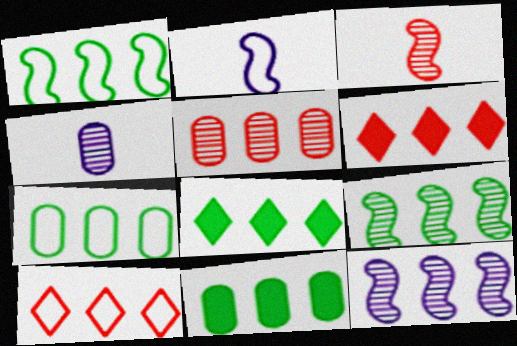[[6, 7, 12], 
[7, 8, 9], 
[10, 11, 12]]